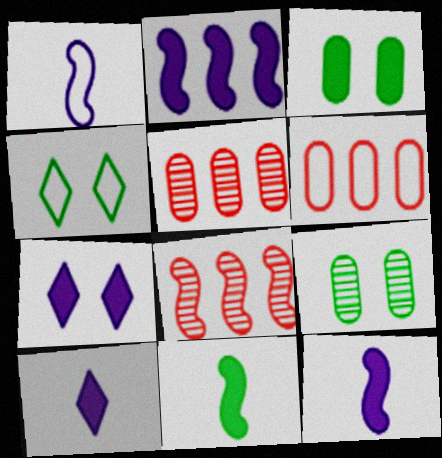[[1, 4, 6], 
[4, 5, 12]]